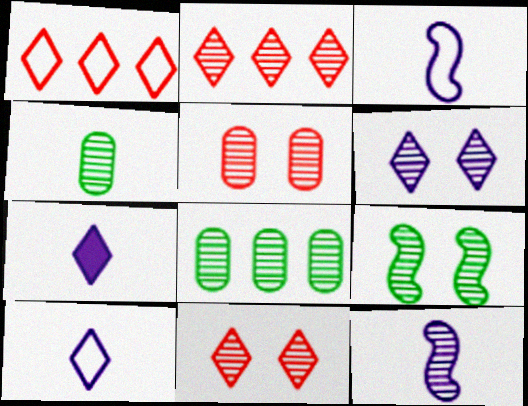[[5, 6, 9], 
[8, 11, 12]]